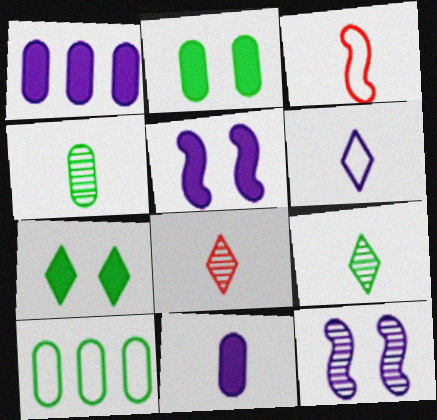[[1, 6, 12], 
[2, 4, 10], 
[3, 9, 11], 
[5, 8, 10]]